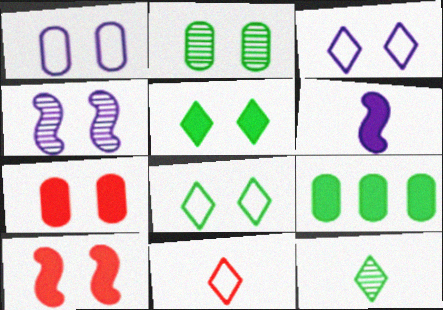[[1, 2, 7], 
[2, 3, 10], 
[4, 7, 8], 
[4, 9, 11]]